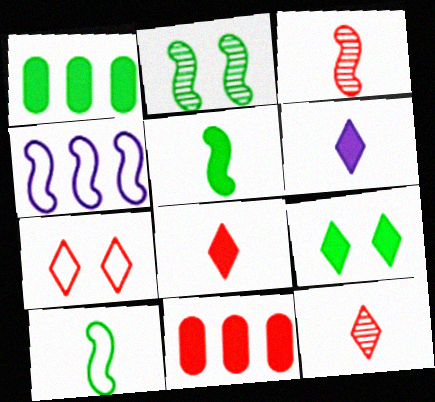[[1, 5, 9], 
[3, 7, 11]]